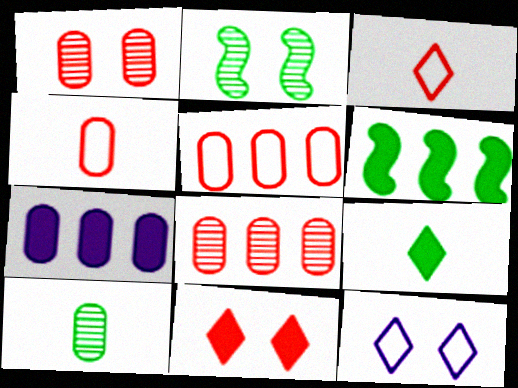[[2, 3, 7]]